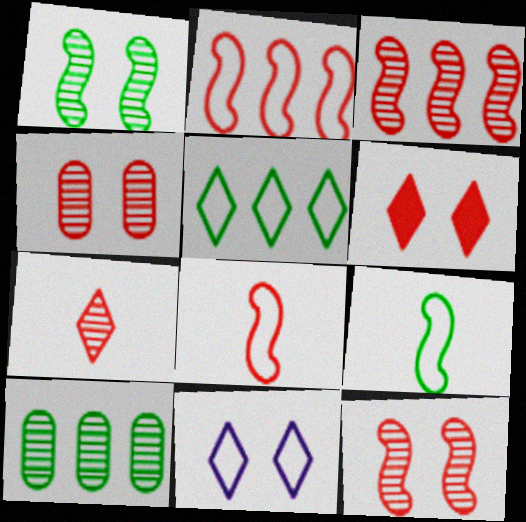[[3, 4, 7]]